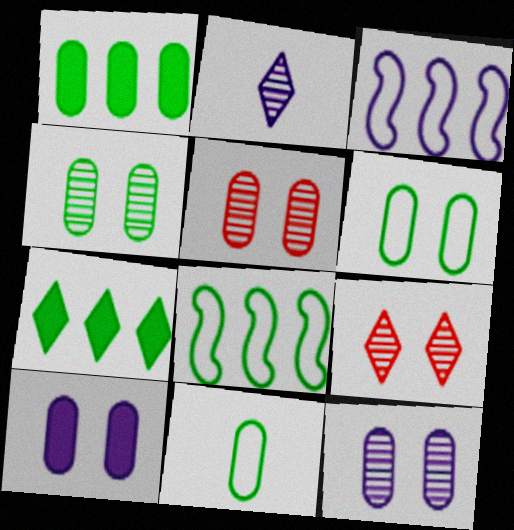[[1, 4, 11], 
[2, 3, 10], 
[4, 5, 12], 
[5, 6, 10]]